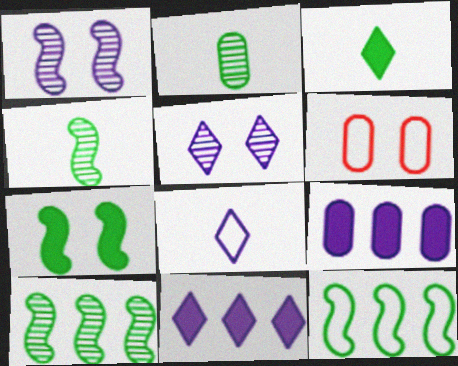[[1, 8, 9], 
[2, 6, 9], 
[4, 6, 11], 
[4, 7, 12], 
[5, 6, 7], 
[5, 8, 11], 
[6, 8, 12]]